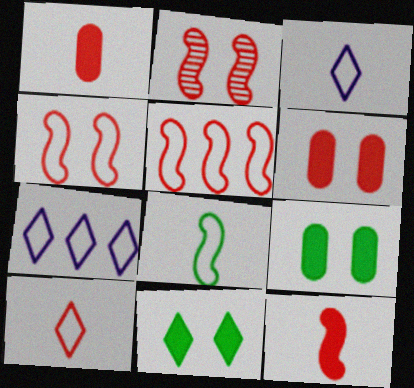[[2, 5, 12]]